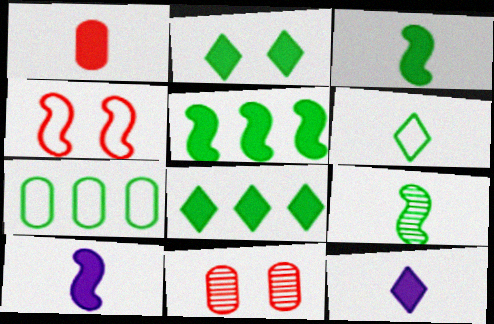[[1, 3, 12], 
[2, 7, 9]]